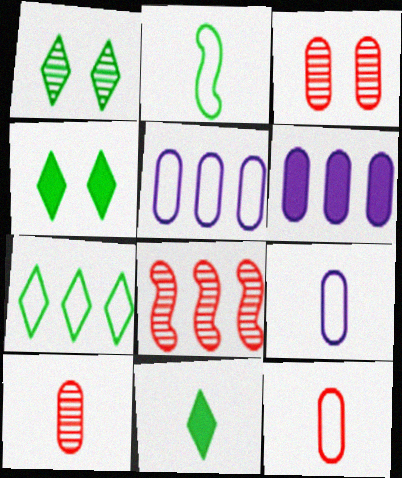[[1, 7, 11], 
[4, 8, 9], 
[6, 7, 8]]